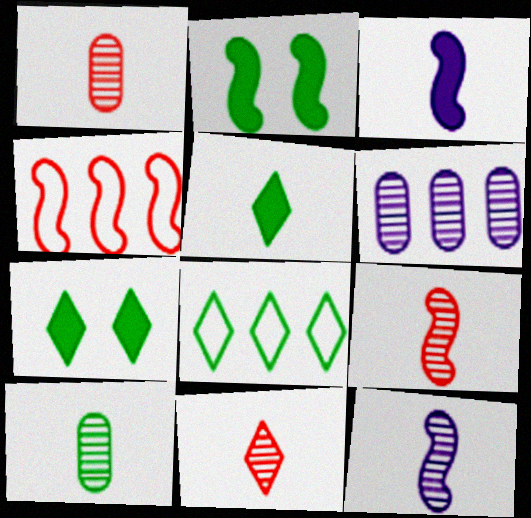[[1, 9, 11], 
[2, 4, 12], 
[2, 8, 10], 
[10, 11, 12]]